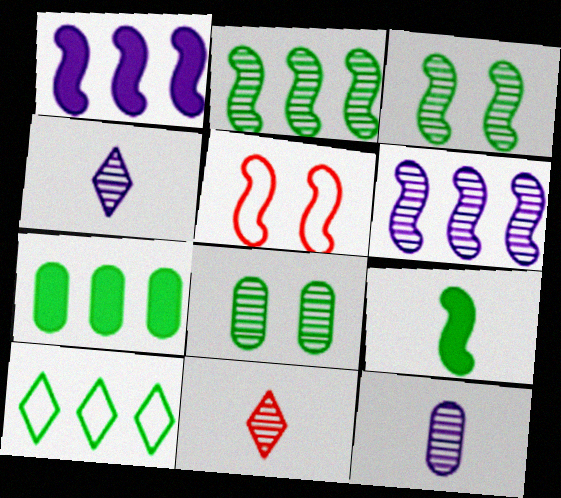[[2, 7, 10], 
[4, 5, 7], 
[5, 6, 9], 
[6, 8, 11], 
[8, 9, 10]]